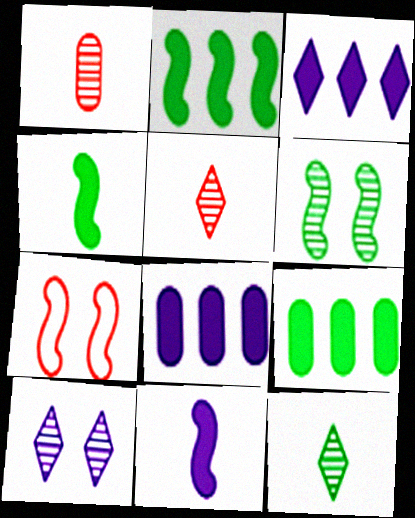[[7, 8, 12]]